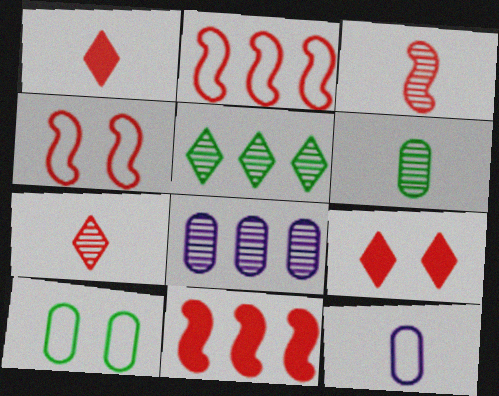[[3, 4, 11]]